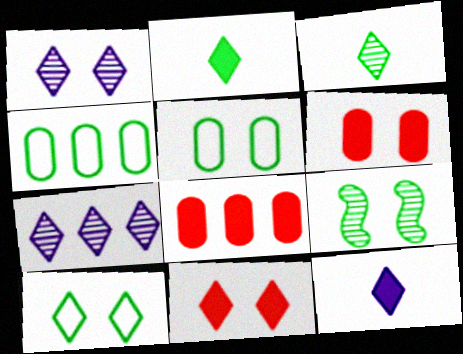[[1, 10, 11], 
[2, 4, 9]]